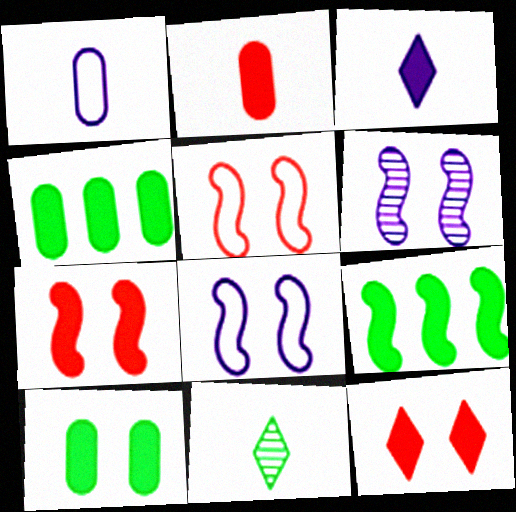[[3, 4, 7]]